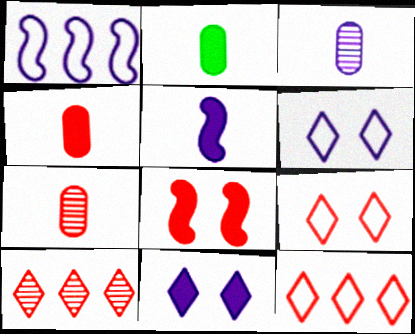[[1, 3, 11], 
[7, 8, 12]]